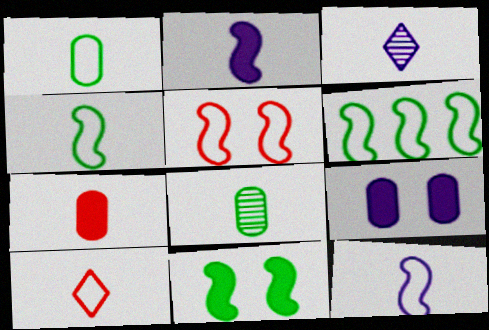[[1, 10, 12], 
[2, 8, 10], 
[3, 4, 7], 
[5, 6, 12]]